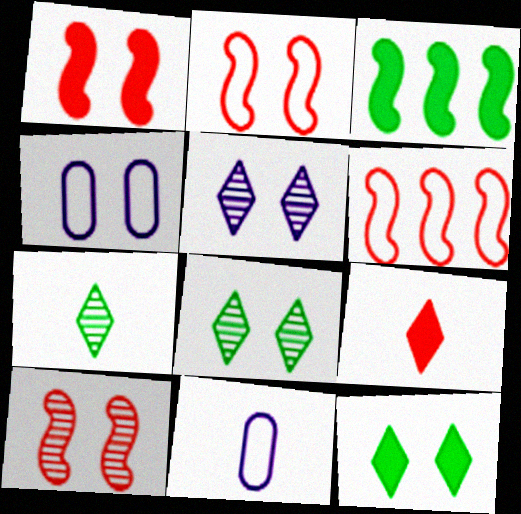[[1, 2, 10], 
[1, 4, 8], 
[4, 10, 12]]